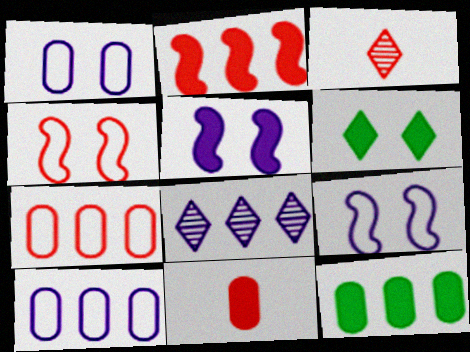[[3, 9, 12]]